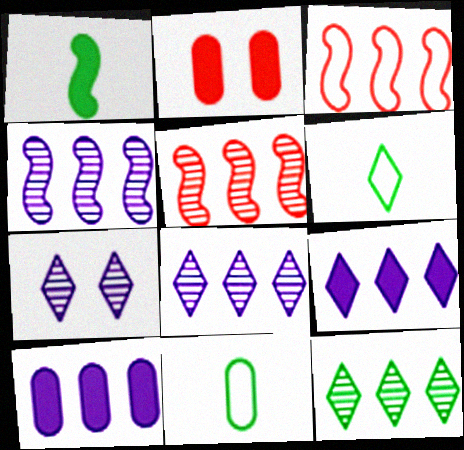[[1, 2, 9], 
[2, 4, 6], 
[3, 10, 12]]